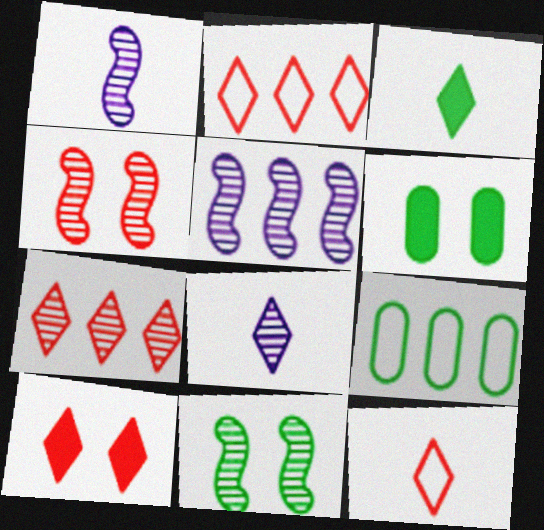[[1, 2, 6], 
[1, 9, 10], 
[3, 8, 12], 
[3, 9, 11], 
[5, 6, 12], 
[7, 10, 12]]